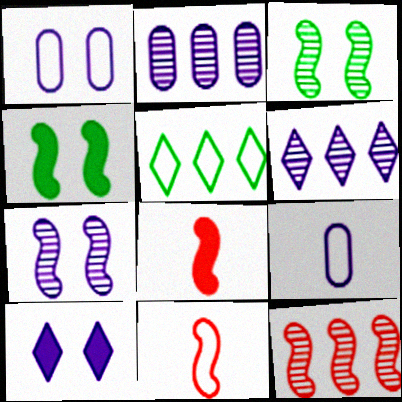[[1, 5, 11], 
[1, 7, 10]]